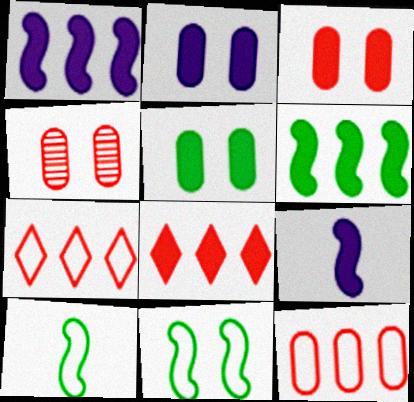[[2, 3, 5], 
[5, 8, 9]]